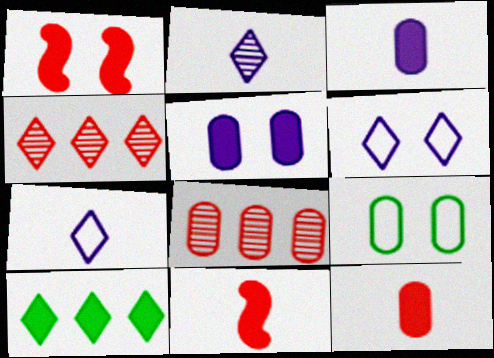[[1, 3, 10], 
[3, 8, 9], 
[5, 10, 11]]